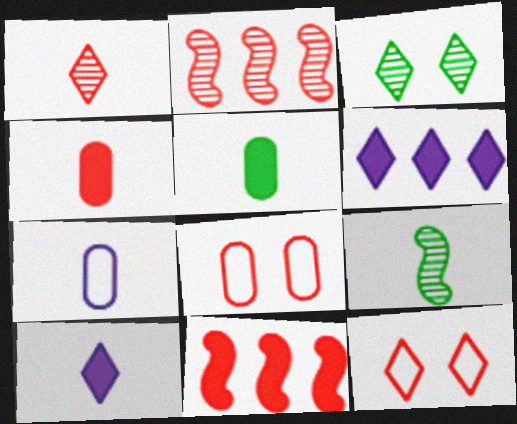[[1, 8, 11], 
[2, 4, 12], 
[3, 7, 11], 
[6, 8, 9]]